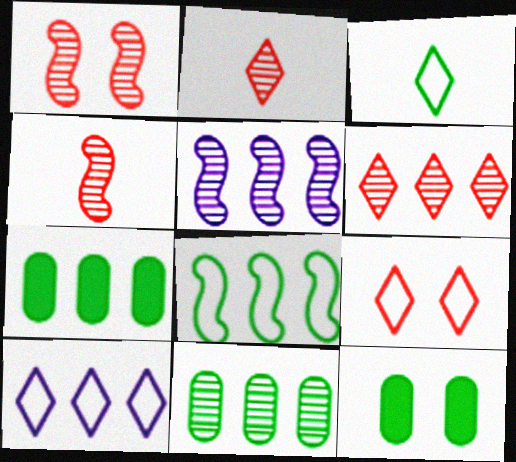[[3, 9, 10], 
[4, 10, 12], 
[5, 6, 11]]